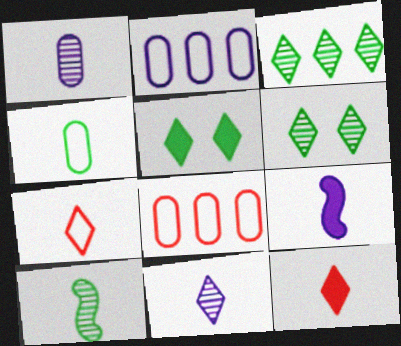[[6, 8, 9]]